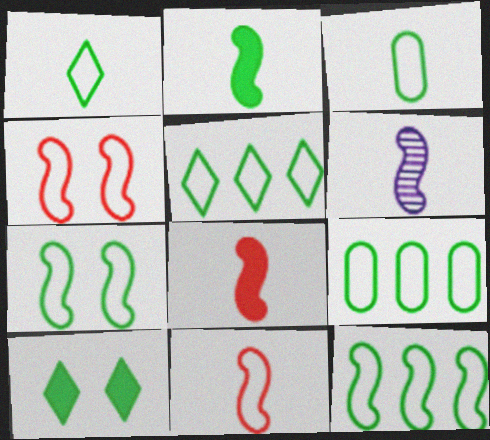[[1, 7, 9], 
[2, 6, 11], 
[3, 5, 7], 
[5, 9, 12]]